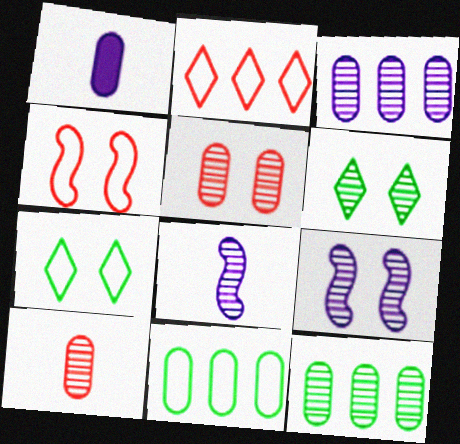[[1, 5, 11], 
[5, 6, 9]]